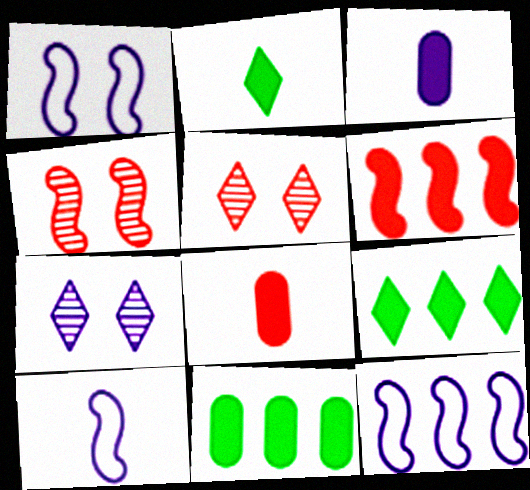[[1, 10, 12], 
[3, 7, 12], 
[5, 10, 11]]